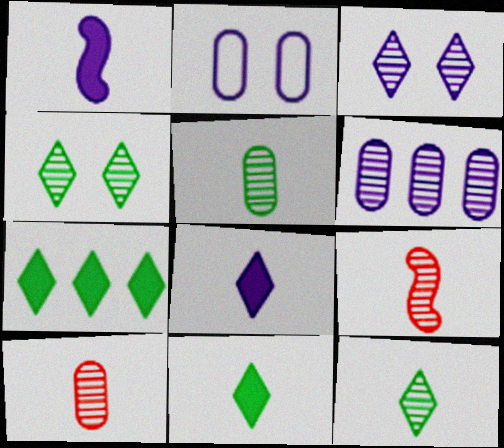[[2, 7, 9], 
[4, 6, 9]]